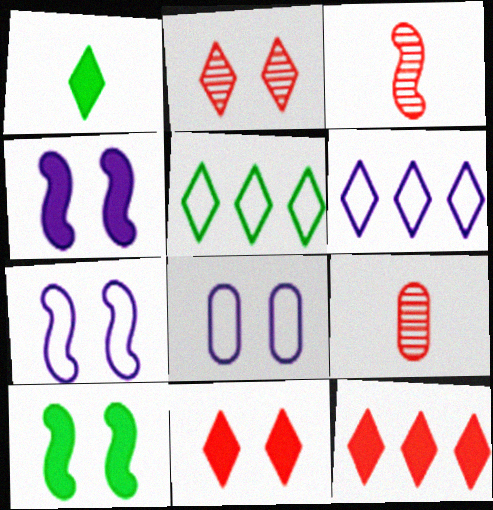[[1, 2, 6], 
[2, 8, 10], 
[4, 5, 9], 
[6, 9, 10]]